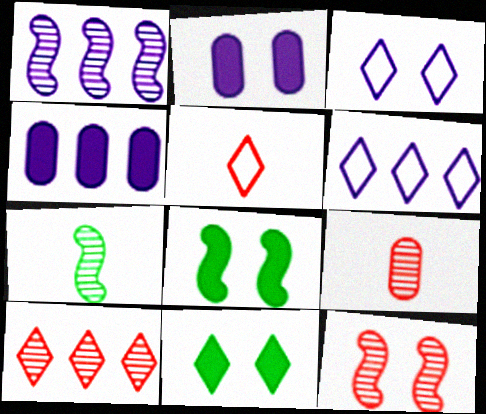[[1, 4, 6], 
[1, 7, 12], 
[6, 8, 9], 
[9, 10, 12]]